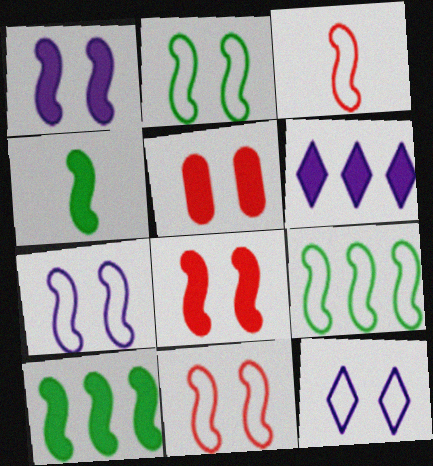[[2, 7, 11], 
[3, 7, 9], 
[4, 5, 6]]